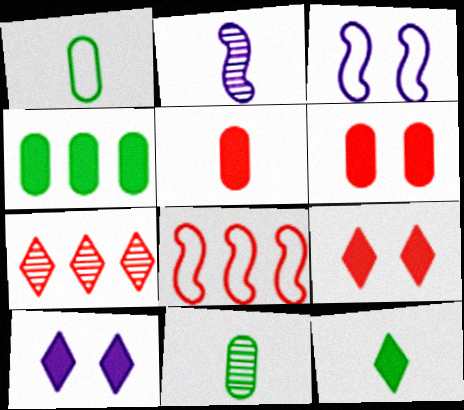[[8, 10, 11]]